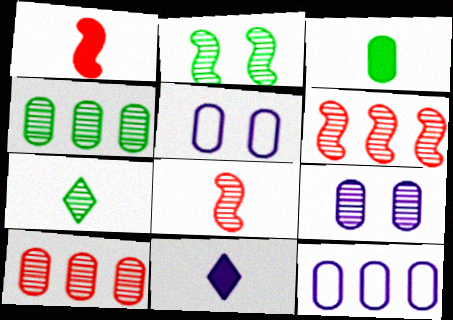[[1, 3, 11], 
[2, 4, 7], 
[3, 5, 10], 
[6, 7, 9]]